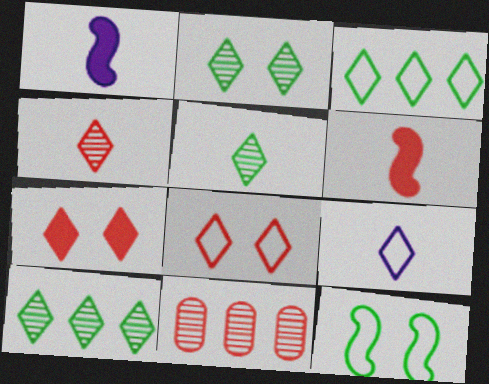[[2, 5, 10], 
[3, 8, 9], 
[6, 8, 11], 
[7, 9, 10]]